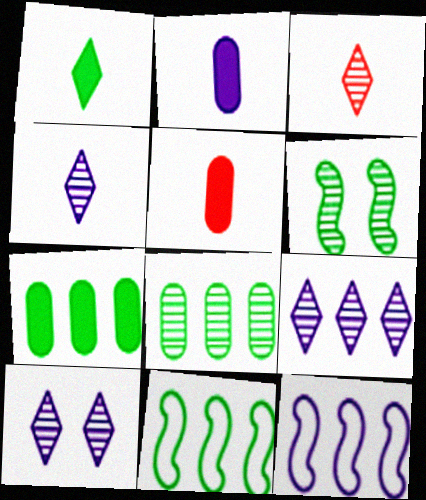[[2, 10, 12], 
[4, 9, 10], 
[5, 10, 11]]